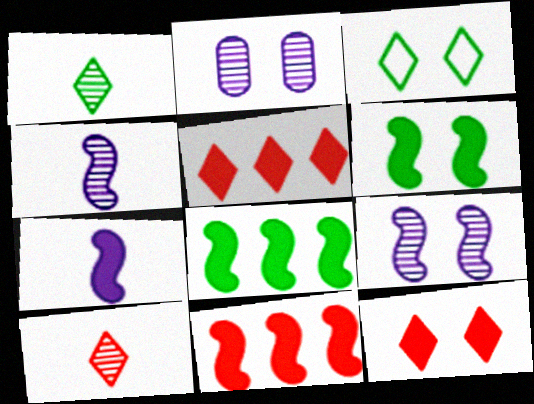[[6, 7, 11]]